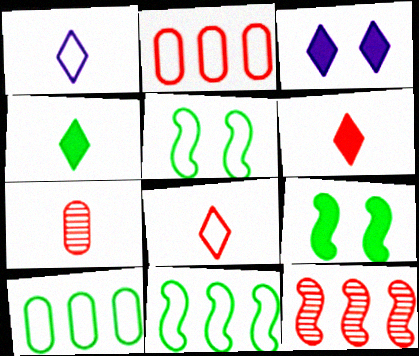[[1, 2, 5], 
[3, 7, 11]]